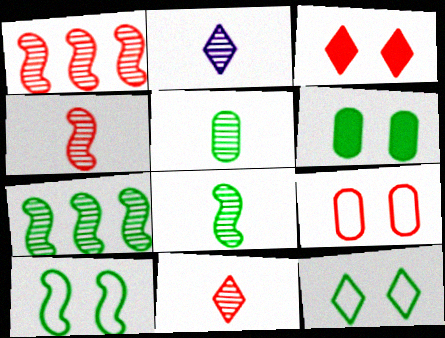[[2, 4, 5]]